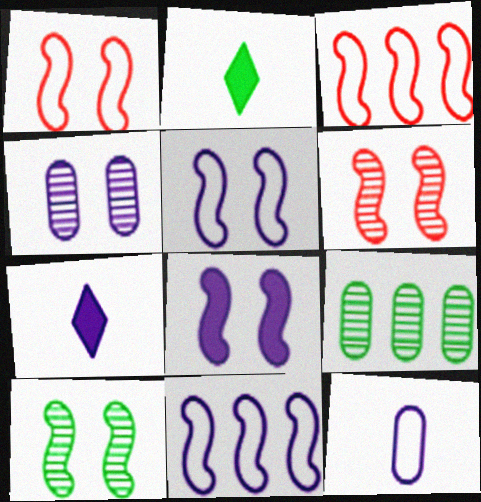[[1, 7, 9], 
[1, 8, 10], 
[2, 3, 4], 
[4, 7, 11]]